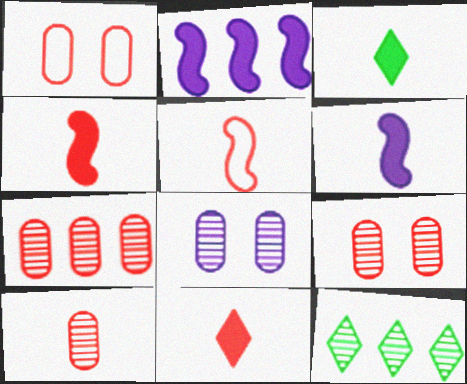[[1, 6, 12], 
[5, 10, 11], 
[7, 9, 10]]